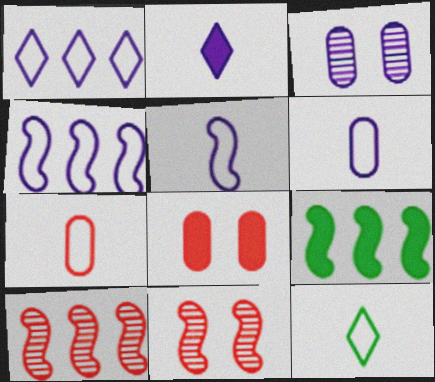[[2, 3, 4], 
[2, 8, 9], 
[4, 9, 10], 
[5, 7, 12], 
[5, 9, 11]]